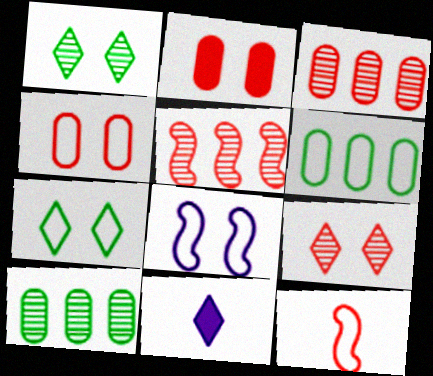[[1, 2, 8], 
[4, 7, 8]]